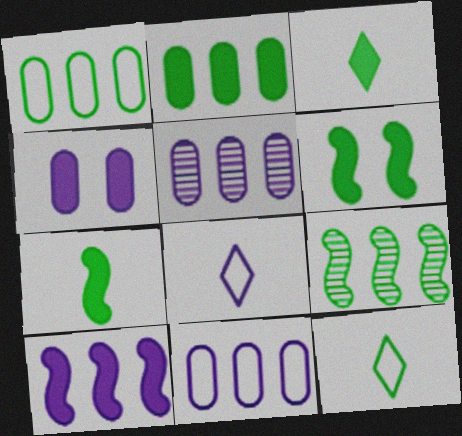[[2, 3, 6]]